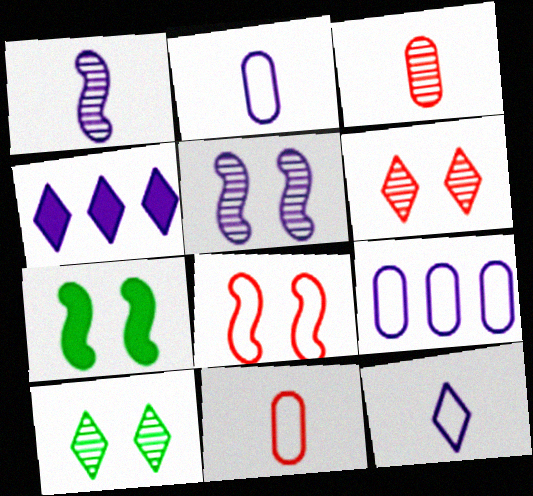[[2, 4, 5], 
[5, 7, 8]]